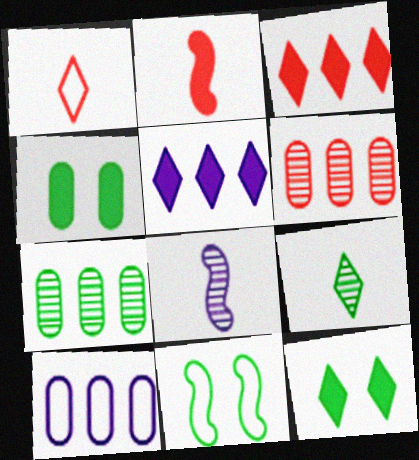[[1, 10, 11], 
[2, 4, 5]]